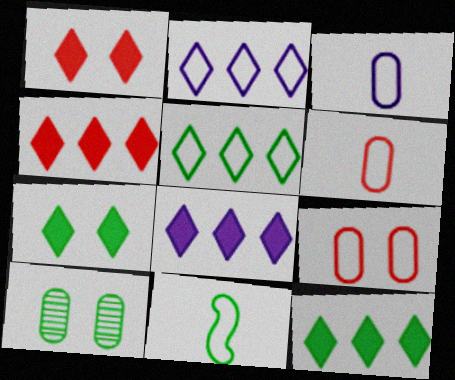[[2, 9, 11], 
[4, 8, 12], 
[10, 11, 12]]